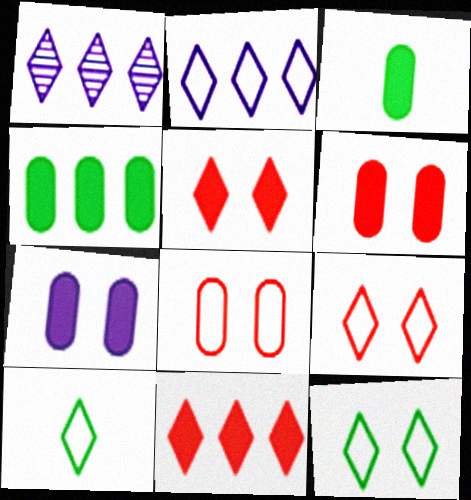[[1, 5, 10], 
[2, 9, 10]]